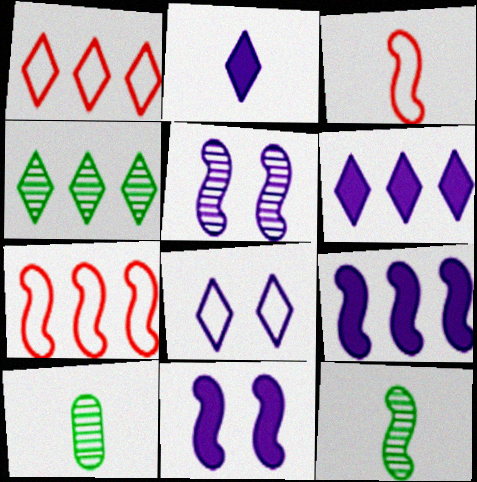[[1, 4, 6], 
[1, 10, 11], 
[2, 3, 10], 
[7, 11, 12]]